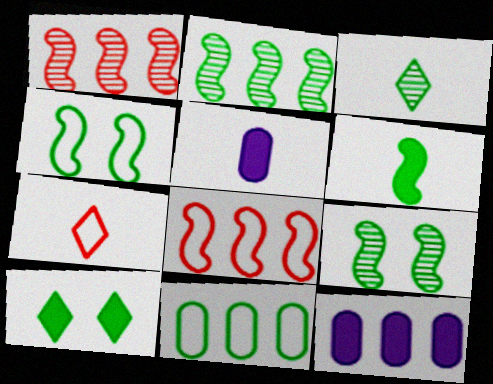[[2, 4, 6], 
[7, 9, 12]]